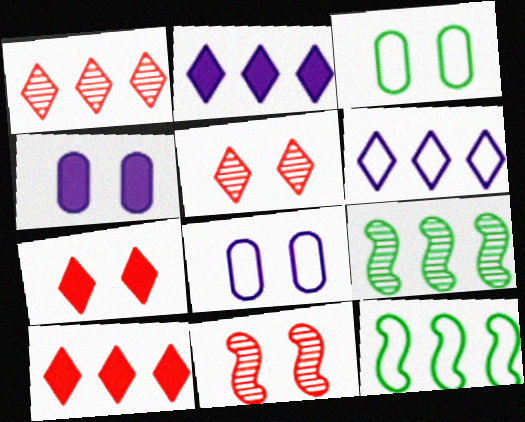[]